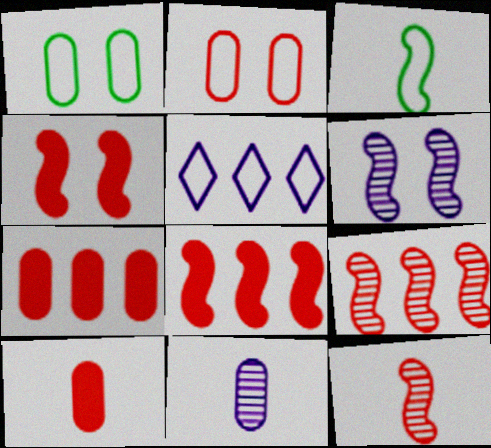[[1, 7, 11], 
[2, 3, 5], 
[3, 6, 8]]